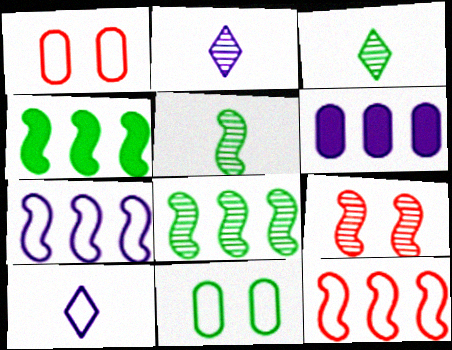[[1, 2, 4], 
[3, 4, 11], 
[10, 11, 12]]